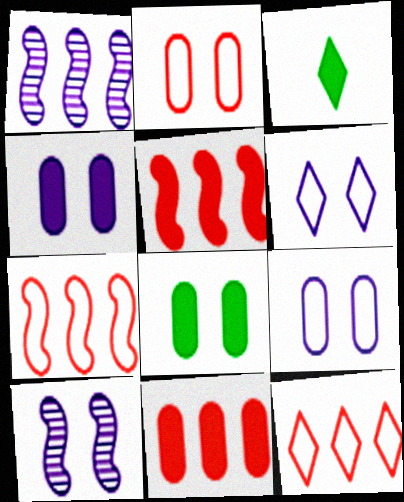[[1, 2, 3], 
[3, 4, 5], 
[4, 6, 10]]